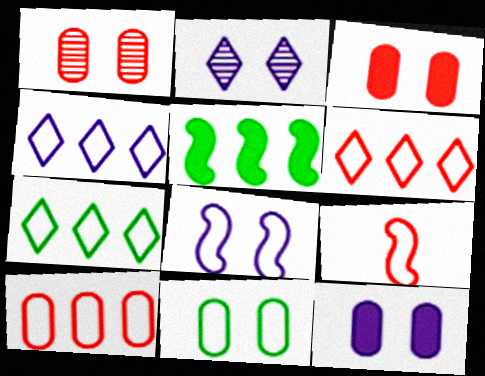[[1, 11, 12], 
[2, 8, 12], 
[4, 6, 7], 
[4, 9, 11]]